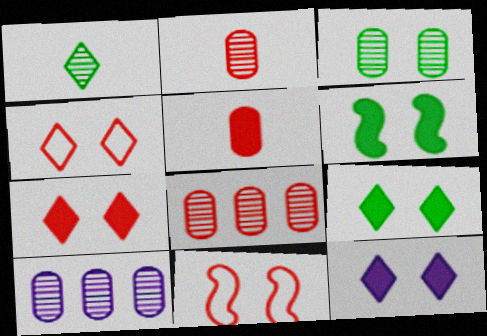[[2, 3, 10], 
[3, 11, 12], 
[7, 9, 12]]